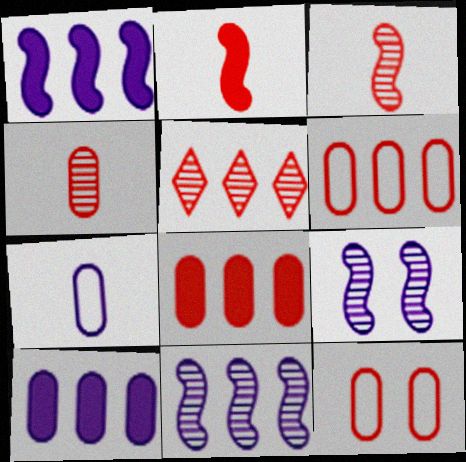[[2, 5, 12], 
[4, 8, 12]]